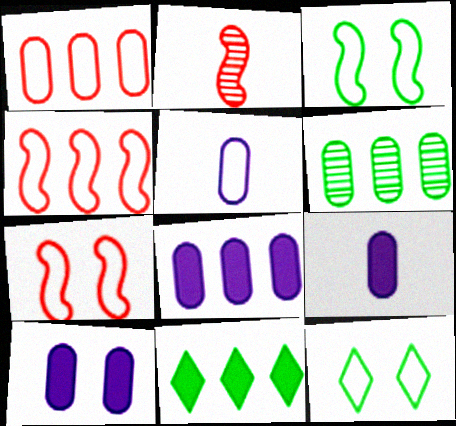[[1, 6, 8], 
[2, 8, 12], 
[4, 5, 12], 
[8, 9, 10]]